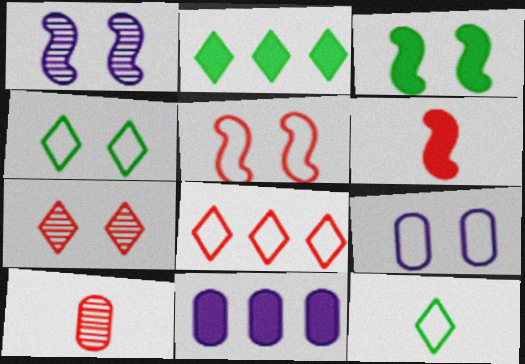[[1, 3, 5], 
[3, 7, 9], 
[4, 5, 9]]